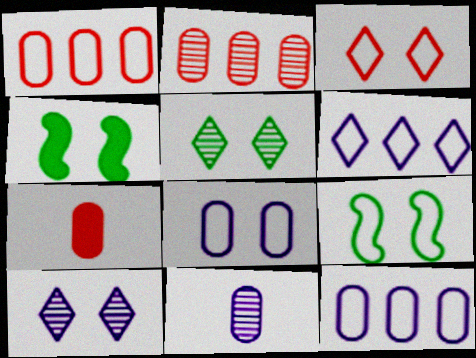[[3, 8, 9]]